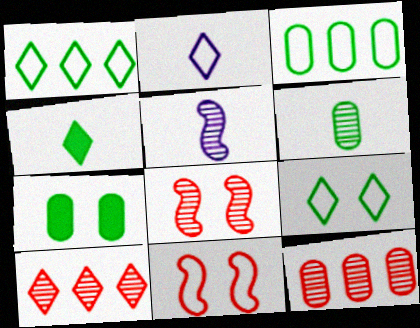[[2, 3, 11], 
[3, 6, 7]]